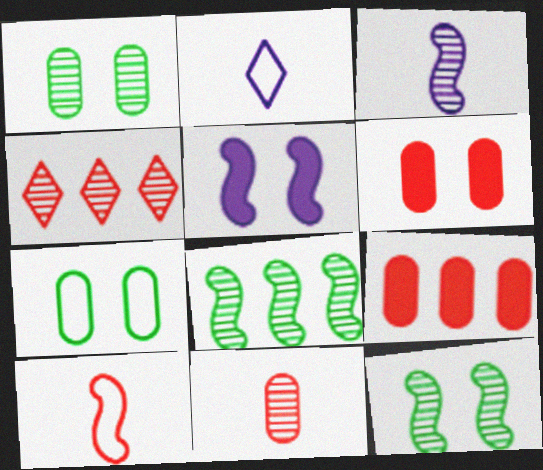[[1, 3, 4], 
[2, 6, 8], 
[2, 9, 12], 
[4, 6, 10], 
[5, 8, 10]]